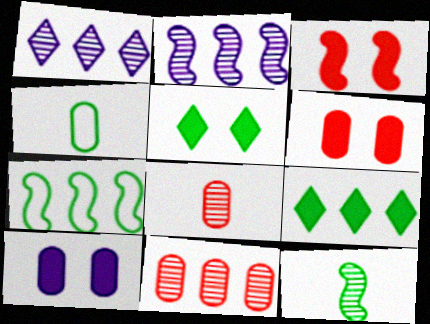[[1, 3, 4], 
[3, 5, 10], 
[4, 10, 11]]